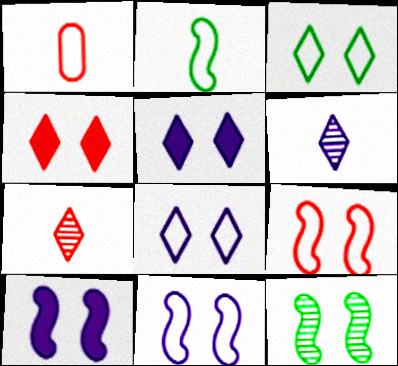[[9, 10, 12]]